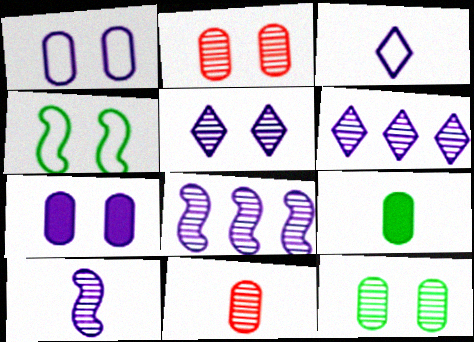[[3, 7, 8]]